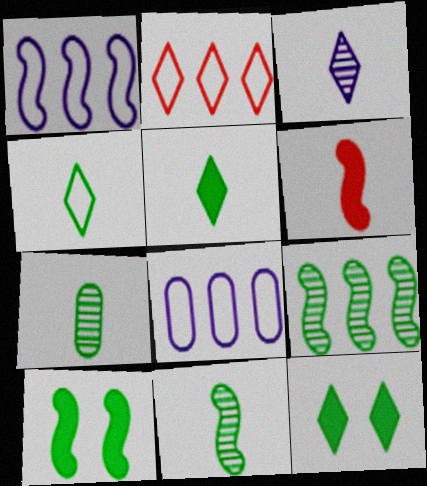[[2, 3, 12]]